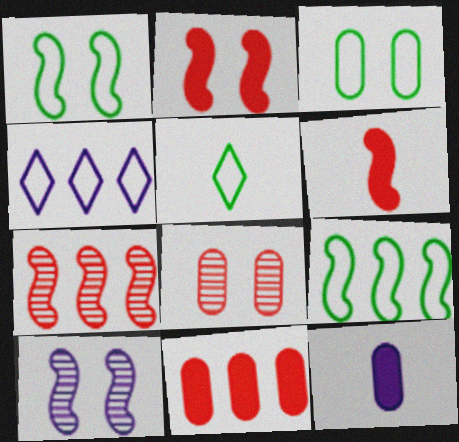[[1, 2, 10], 
[3, 5, 9], 
[4, 10, 12], 
[5, 10, 11], 
[6, 9, 10]]